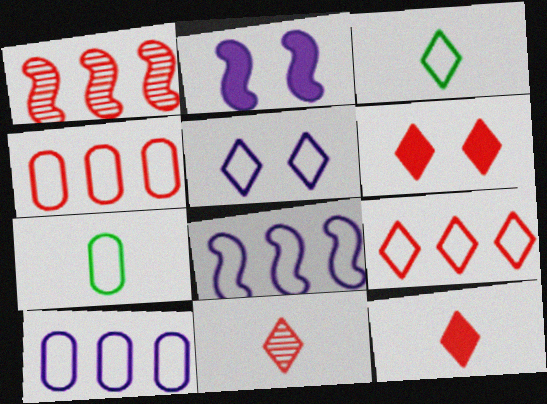[[3, 5, 9], 
[6, 9, 11]]